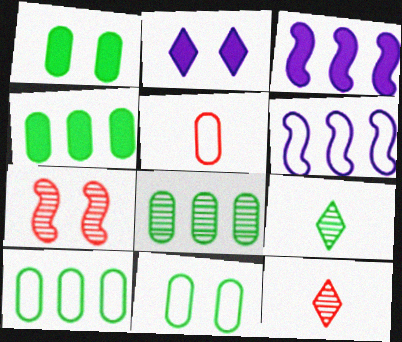[[1, 6, 12], 
[2, 7, 11], 
[3, 11, 12], 
[4, 8, 10]]